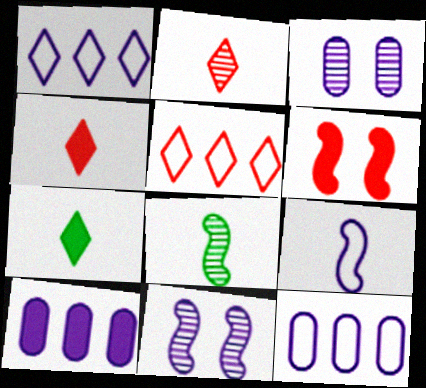[[6, 7, 10]]